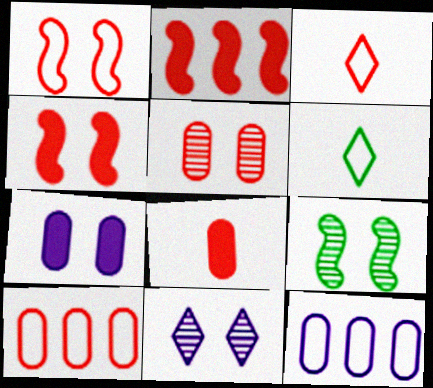[[1, 3, 10], 
[1, 6, 12], 
[2, 3, 5], 
[5, 8, 10], 
[5, 9, 11]]